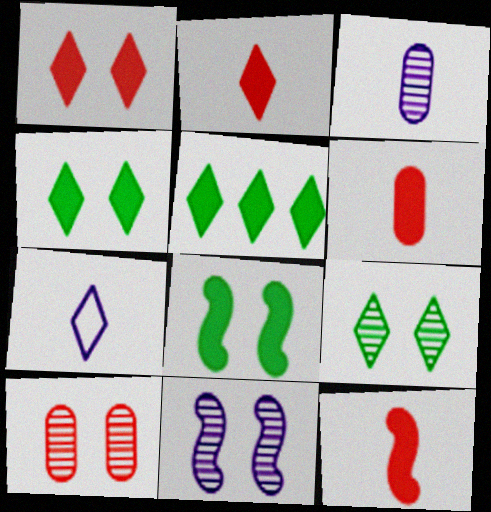[[2, 6, 12], 
[9, 10, 11]]